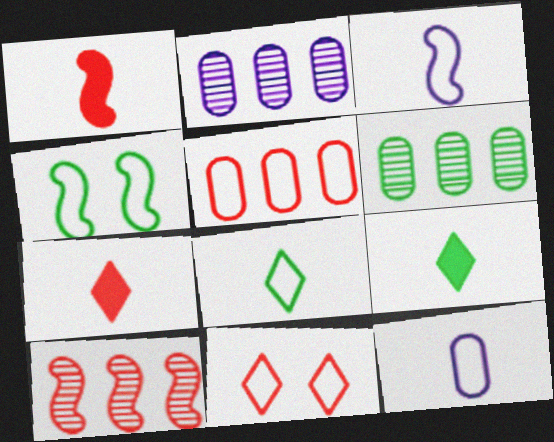[[2, 4, 7], 
[4, 6, 9]]